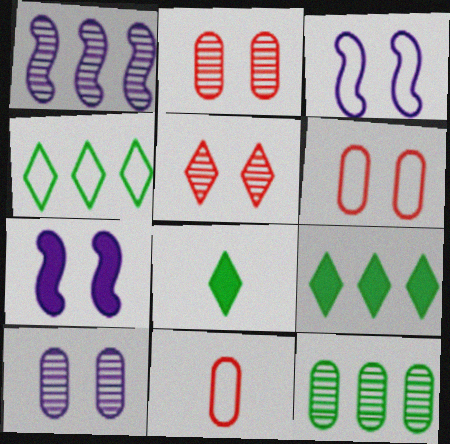[[1, 6, 8], 
[3, 4, 11]]